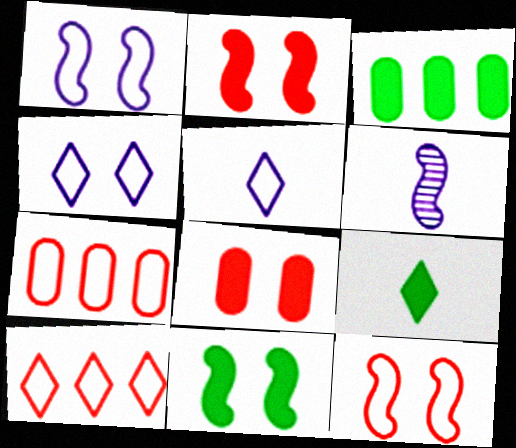[[3, 9, 11]]